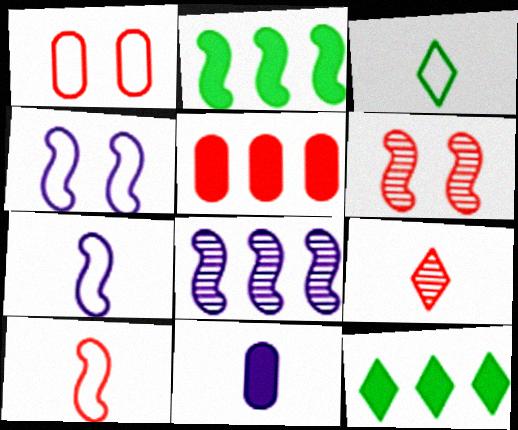[[2, 6, 7]]